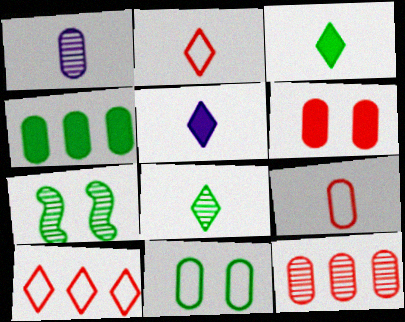[[2, 5, 8], 
[6, 9, 12]]